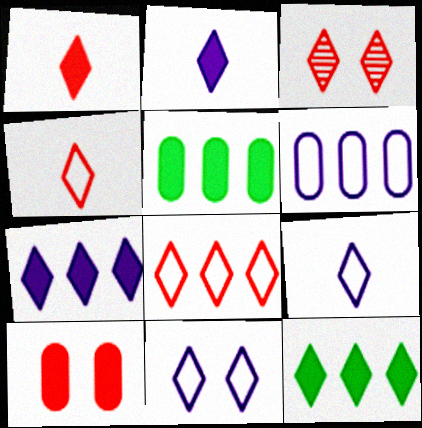[[1, 3, 8], 
[3, 9, 12]]